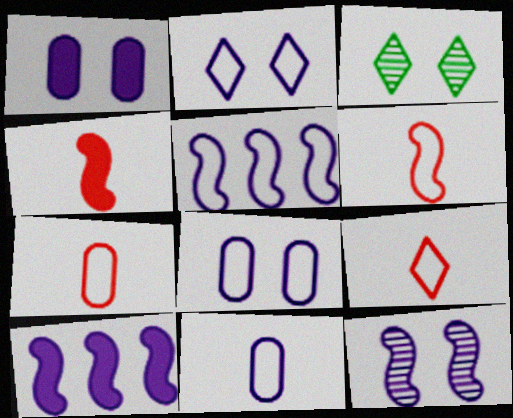[[1, 2, 12], 
[2, 5, 11], 
[3, 7, 10], 
[6, 7, 9]]